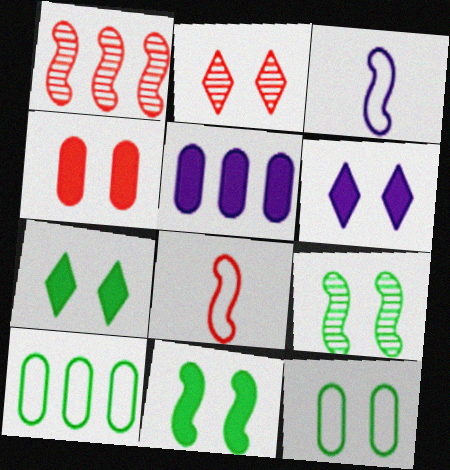[[1, 3, 11], 
[4, 6, 11], 
[7, 9, 12]]